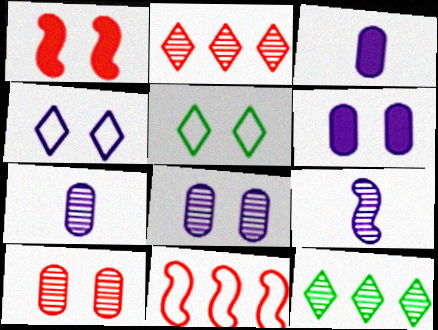[[1, 5, 8], 
[9, 10, 12]]